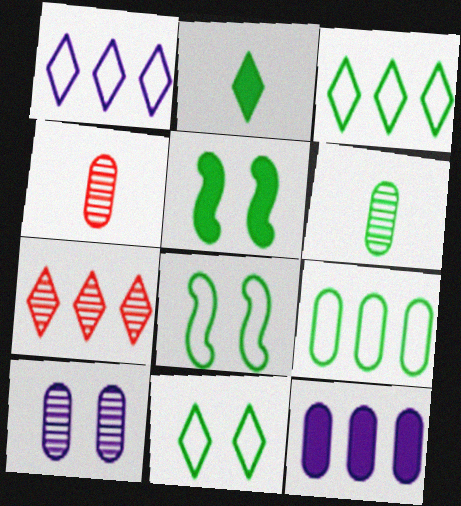[[1, 4, 5], 
[3, 5, 6]]